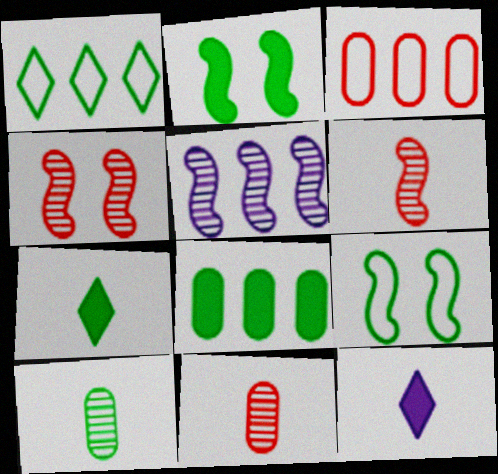[[1, 2, 10], 
[2, 7, 8]]